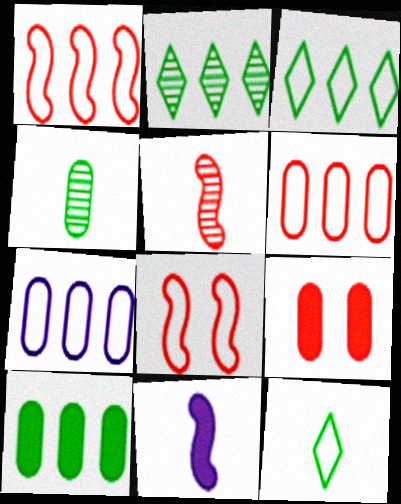[[1, 3, 7], 
[4, 7, 9], 
[7, 8, 12]]